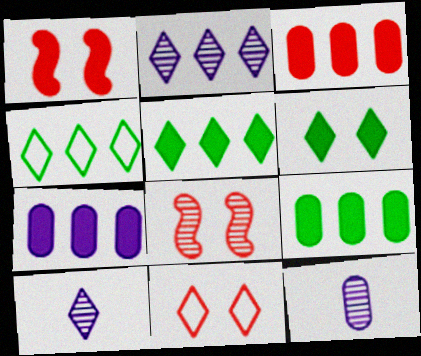[[1, 4, 12], 
[3, 7, 9], 
[5, 10, 11]]